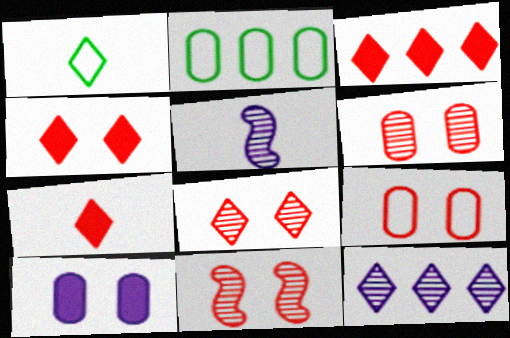[[1, 4, 12], 
[2, 4, 5], 
[3, 4, 7], 
[4, 9, 11], 
[6, 8, 11]]